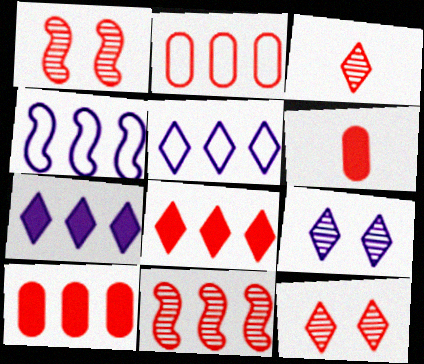[[2, 8, 11]]